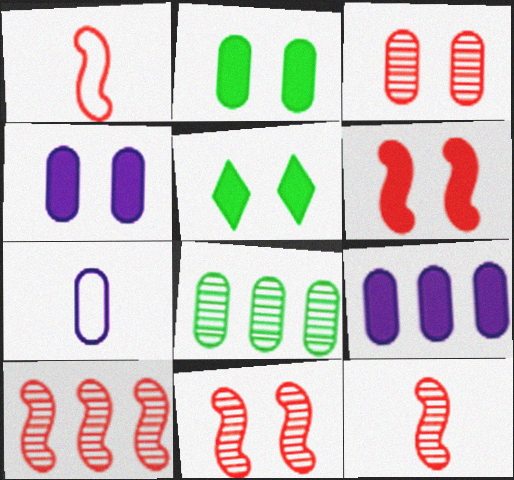[[1, 6, 10], 
[4, 5, 6], 
[5, 7, 10], 
[10, 11, 12]]